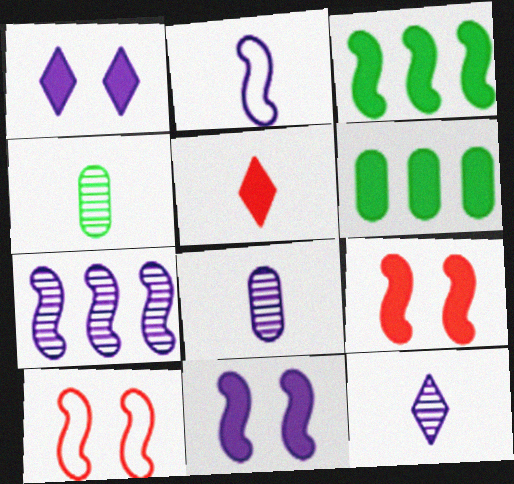[[2, 4, 5], 
[2, 7, 11], 
[5, 6, 11], 
[6, 10, 12]]